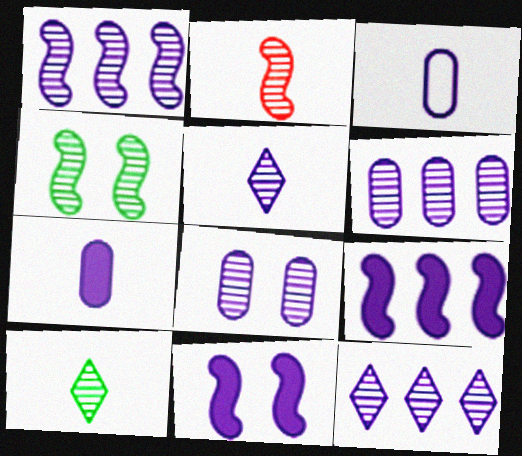[[1, 2, 4], 
[1, 5, 8], 
[1, 6, 12], 
[3, 11, 12]]